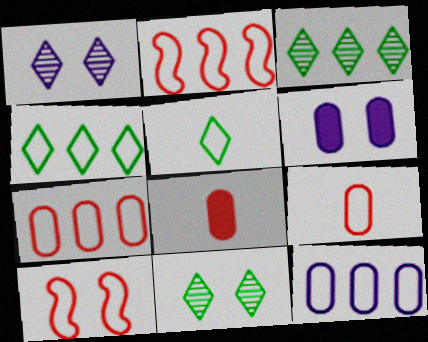[[2, 4, 12], 
[5, 10, 12], 
[6, 10, 11]]